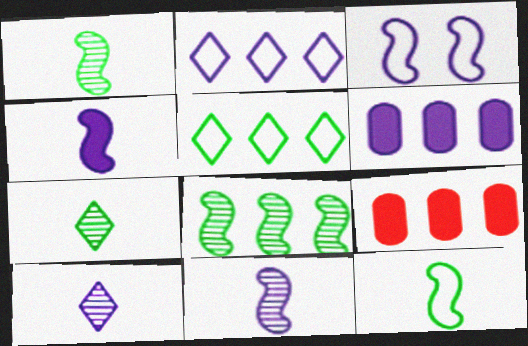[[2, 8, 9], 
[3, 6, 10], 
[3, 7, 9]]